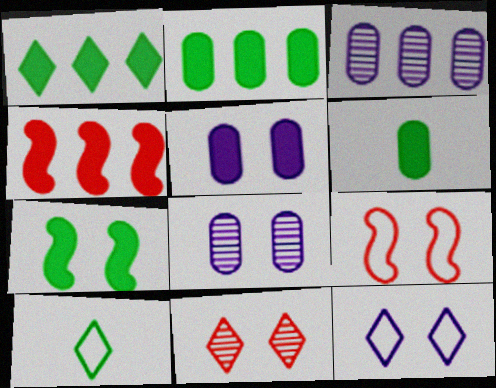[[1, 6, 7], 
[4, 8, 10]]